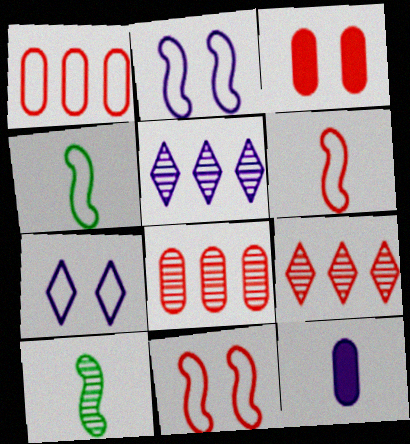[[1, 4, 7], 
[2, 5, 12], 
[3, 4, 5], 
[3, 6, 9]]